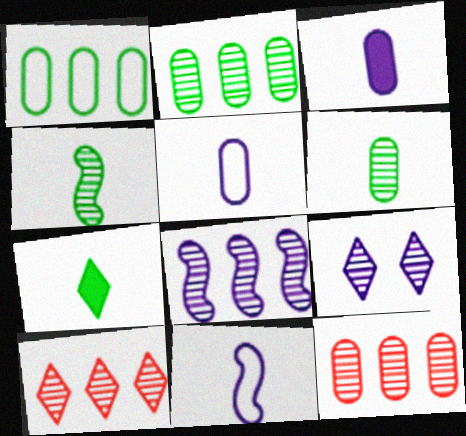[[2, 8, 10], 
[4, 9, 12]]